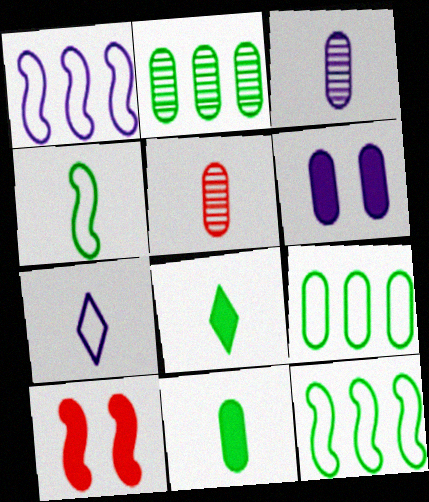[[2, 7, 10], 
[5, 6, 9]]